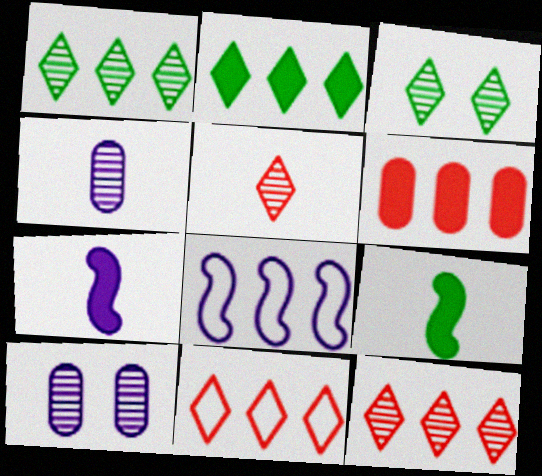[[1, 6, 8], 
[9, 10, 11]]